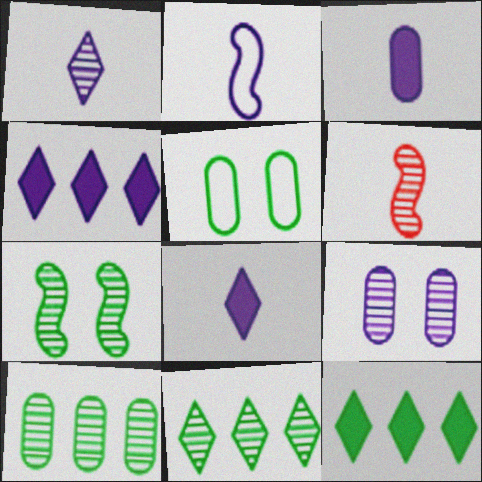[[1, 2, 3], 
[2, 4, 9], 
[4, 5, 6], 
[6, 9, 11]]